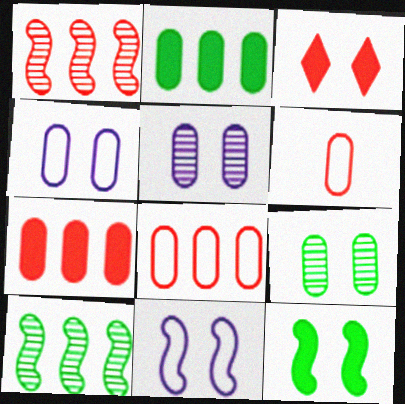[[1, 3, 6], 
[2, 5, 6], 
[3, 9, 11]]